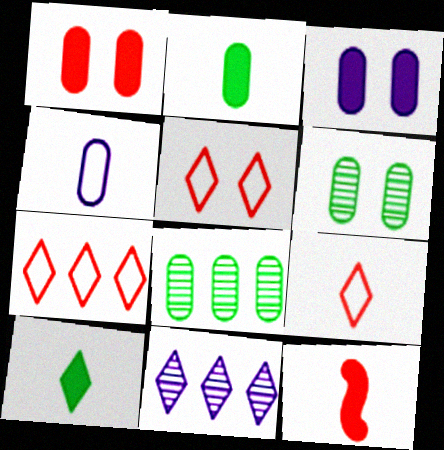[[1, 4, 8], 
[5, 7, 9], 
[5, 10, 11]]